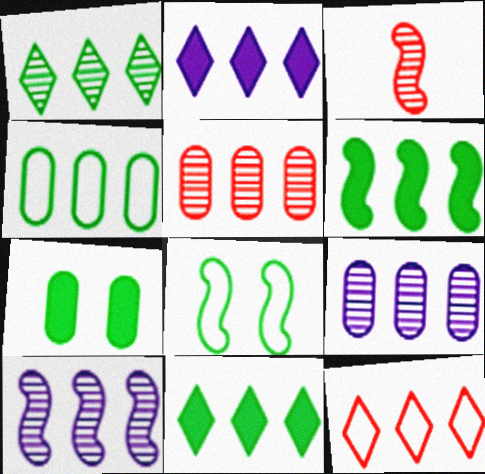[[1, 2, 12], 
[1, 4, 6], 
[1, 5, 10], 
[6, 9, 12]]